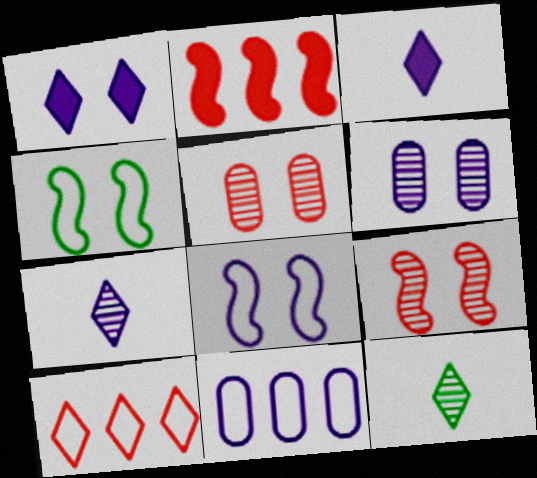[[1, 4, 5], 
[1, 6, 8], 
[1, 10, 12]]